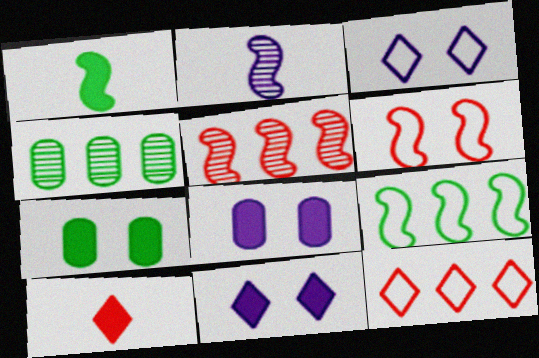[[2, 7, 12]]